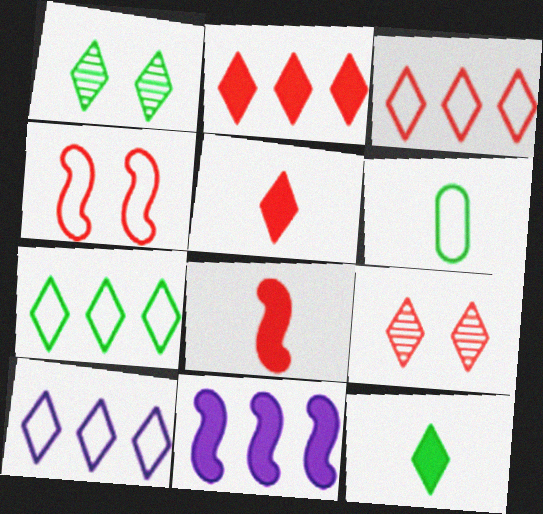[[1, 5, 10], 
[1, 7, 12], 
[3, 5, 9], 
[3, 7, 10], 
[4, 6, 10], 
[6, 9, 11], 
[9, 10, 12]]